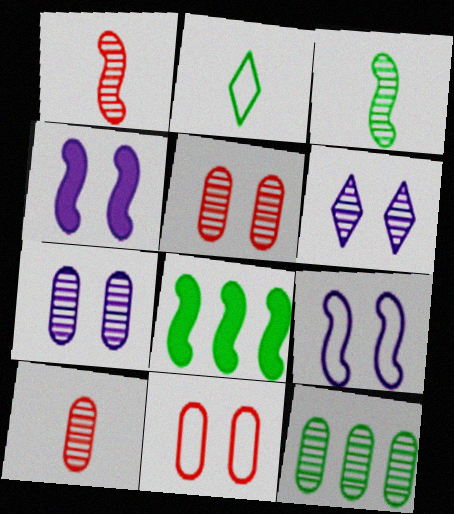[[1, 6, 12], 
[1, 8, 9], 
[7, 10, 12]]